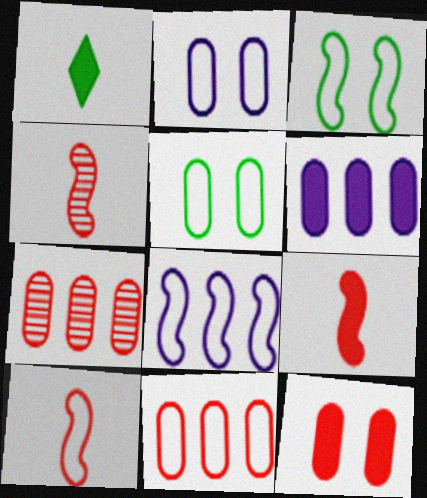[[3, 8, 10], 
[4, 9, 10]]